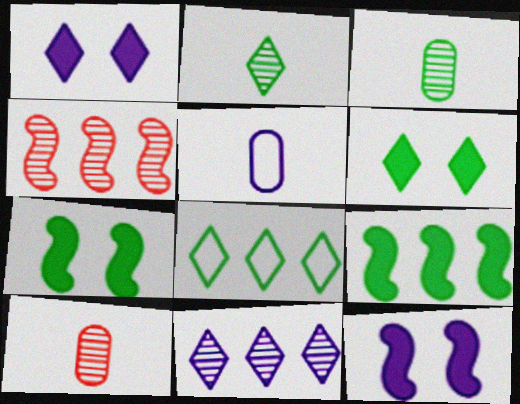[[2, 6, 8], 
[3, 7, 8], 
[4, 5, 6], 
[5, 11, 12], 
[8, 10, 12]]